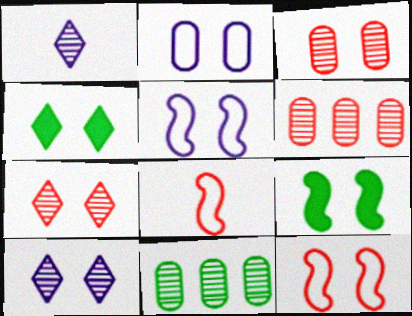[[2, 7, 9], 
[3, 4, 5]]